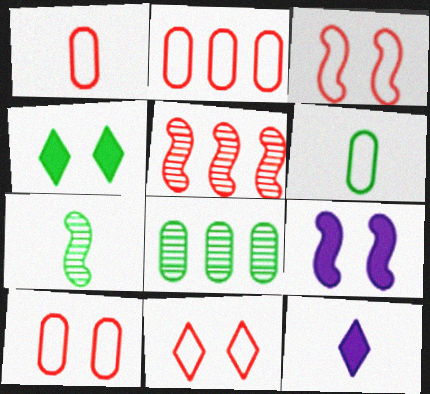[[1, 2, 10], 
[1, 7, 12], 
[3, 8, 12], 
[3, 10, 11]]